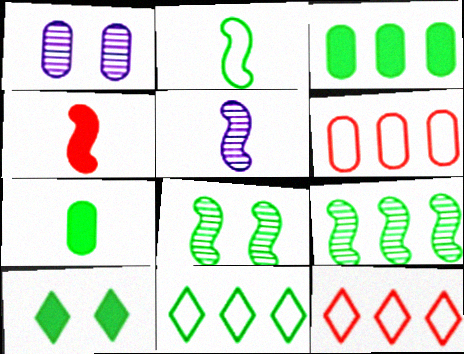[[1, 4, 11], 
[1, 6, 7], 
[2, 4, 5], 
[3, 9, 11], 
[5, 6, 10], 
[7, 8, 11]]